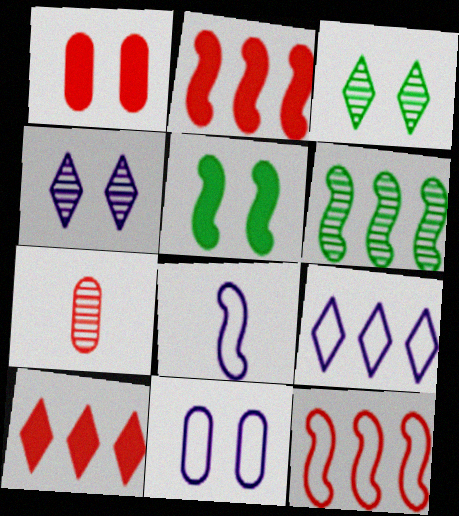[[4, 6, 7], 
[5, 7, 9], 
[8, 9, 11]]